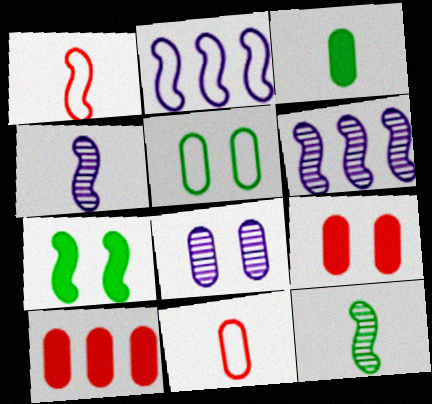[[1, 6, 7], 
[5, 8, 9]]